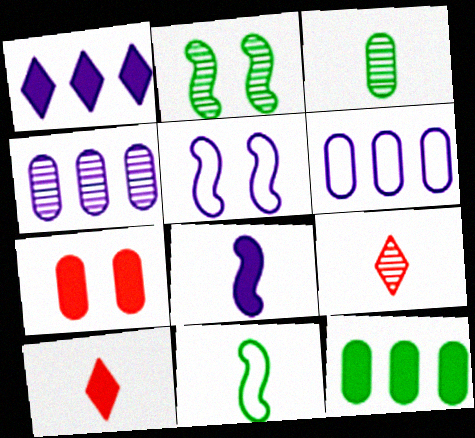[[2, 4, 9], 
[2, 6, 10], 
[3, 6, 7], 
[5, 9, 12]]